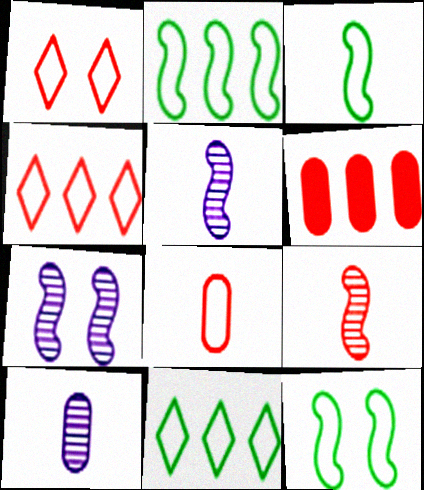[[1, 6, 9], 
[2, 3, 12]]